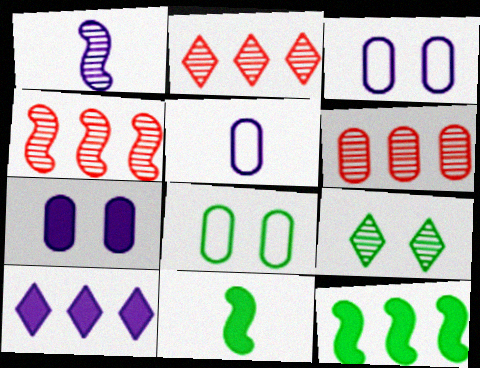[[1, 3, 10], 
[1, 6, 9], 
[2, 3, 11], 
[2, 4, 6]]